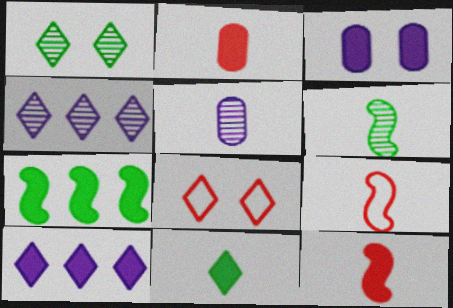[[4, 8, 11], 
[5, 7, 8], 
[5, 9, 11]]